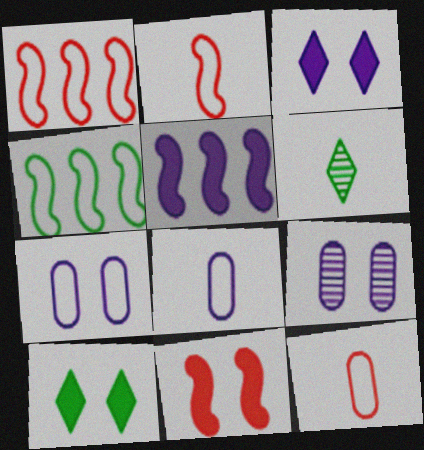[]